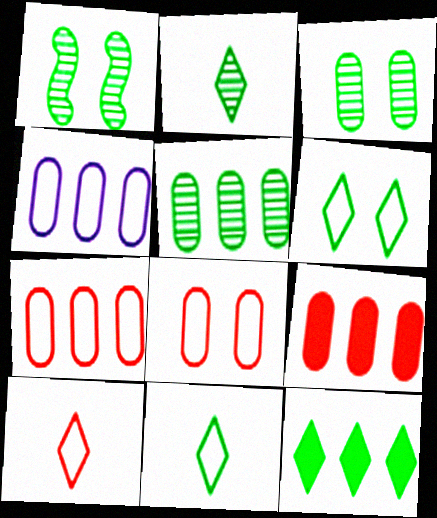[[1, 2, 5], 
[2, 6, 12], 
[4, 5, 9]]